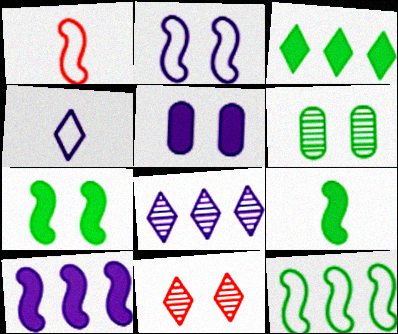[[1, 2, 12], 
[3, 4, 11]]